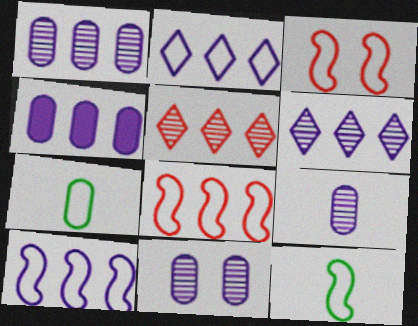[[1, 9, 11], 
[2, 3, 7], 
[3, 10, 12], 
[4, 6, 10]]